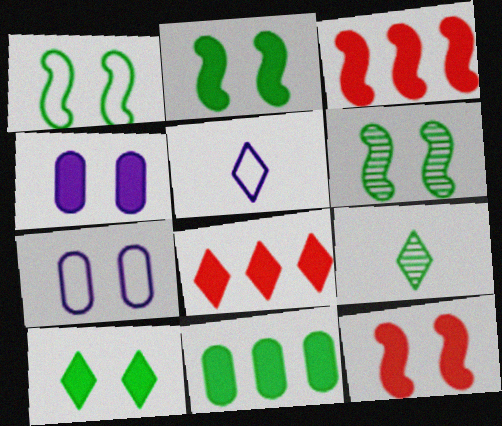[[1, 2, 6], 
[1, 9, 11], 
[3, 7, 9], 
[4, 10, 12]]